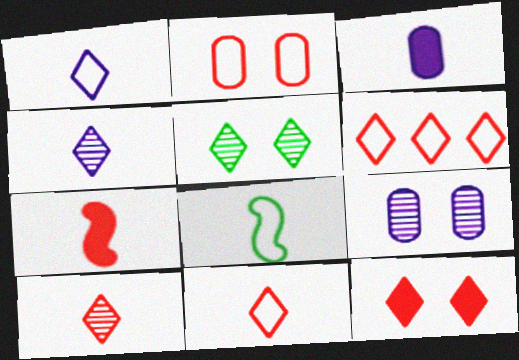[[3, 8, 10], 
[6, 10, 12]]